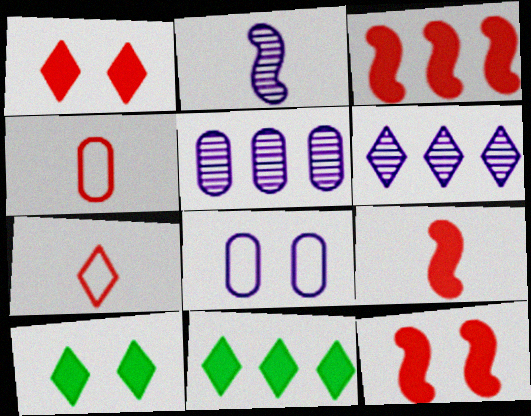[[3, 9, 12], 
[6, 7, 10]]